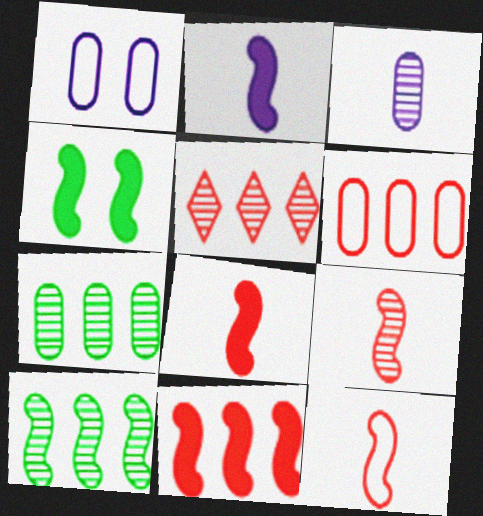[[2, 4, 11], 
[5, 6, 11], 
[8, 9, 12]]